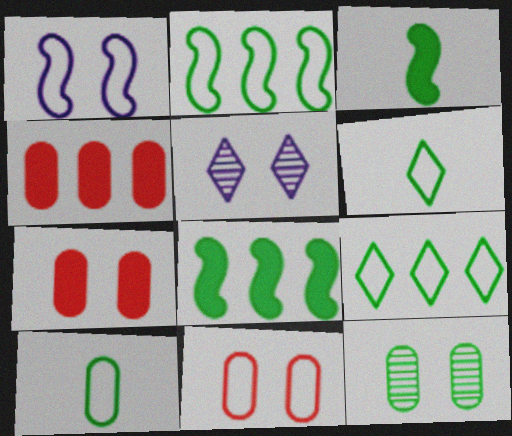[[3, 9, 12], 
[6, 8, 12]]